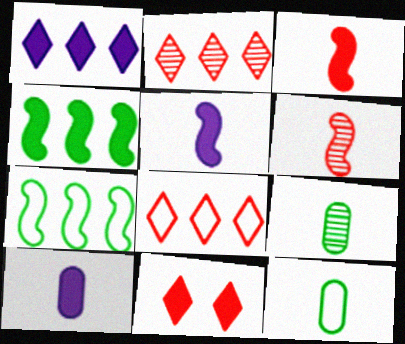[[4, 10, 11]]